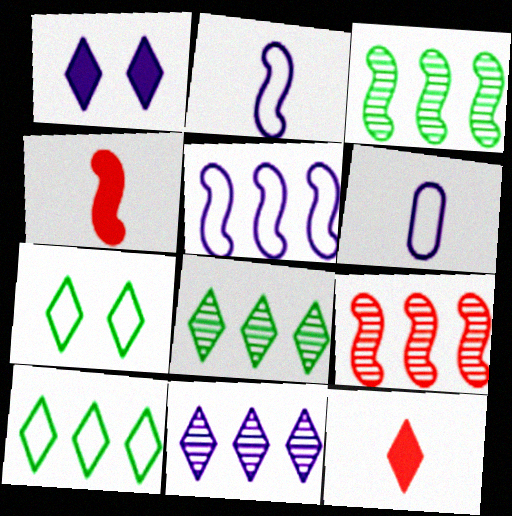[[7, 11, 12]]